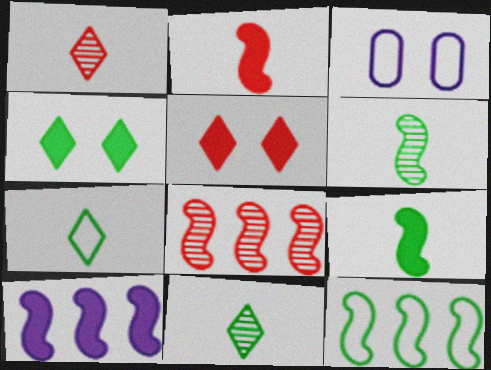[[8, 10, 12]]